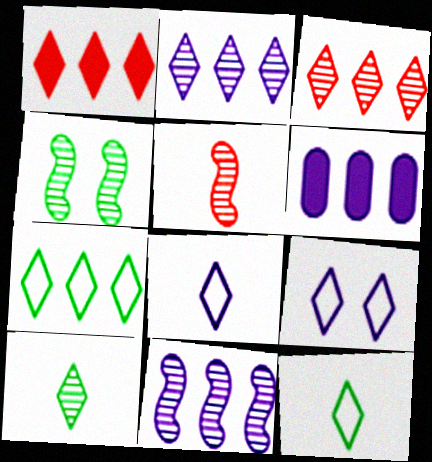[[1, 2, 7], 
[1, 9, 10], 
[4, 5, 11]]